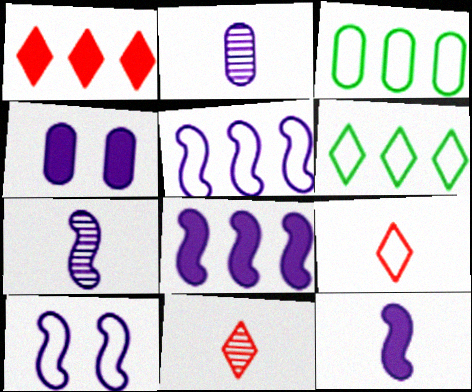[[3, 9, 10], 
[7, 8, 10]]